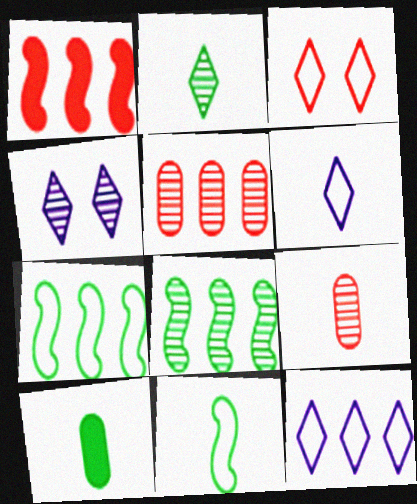[[1, 3, 9], 
[2, 10, 11], 
[4, 8, 9]]